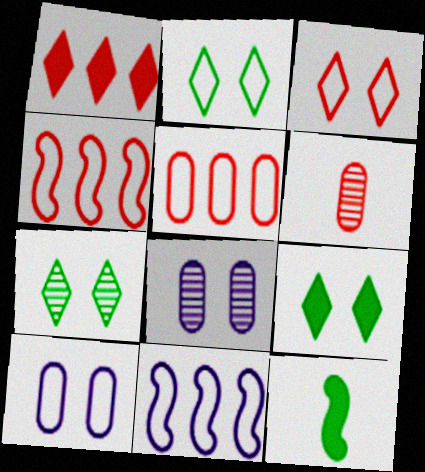[[2, 7, 9], 
[6, 9, 11]]